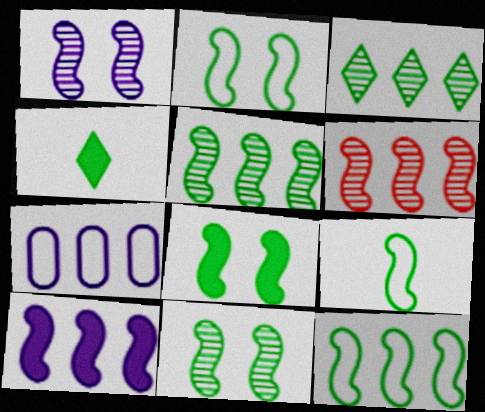[[2, 8, 11], 
[2, 9, 12], 
[5, 8, 9], 
[6, 10, 12]]